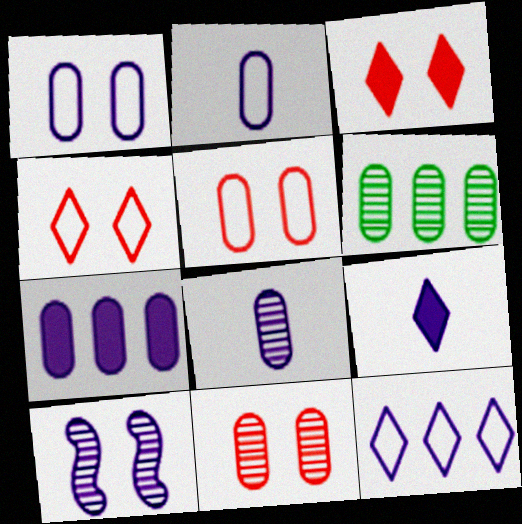[[1, 7, 8], 
[6, 8, 11]]